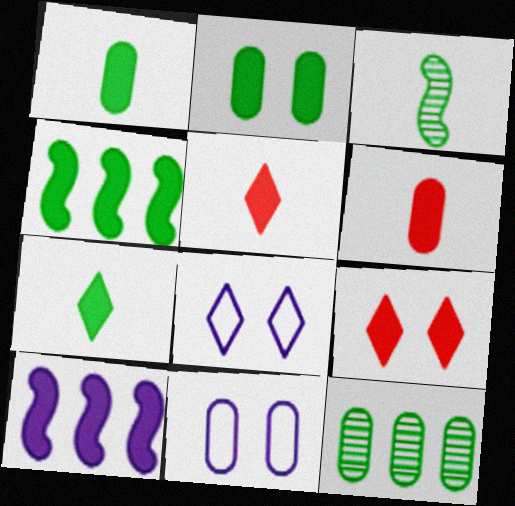[[1, 9, 10], 
[2, 4, 7], 
[2, 5, 10], 
[6, 11, 12]]